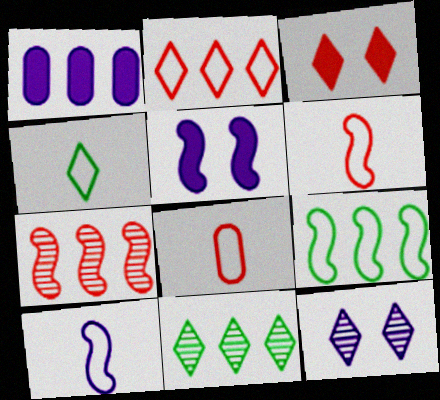[[1, 10, 12], 
[3, 7, 8], 
[4, 8, 10], 
[5, 8, 11]]